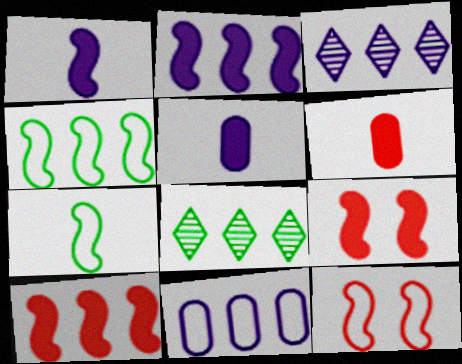[[2, 3, 11], 
[5, 8, 12], 
[8, 10, 11]]